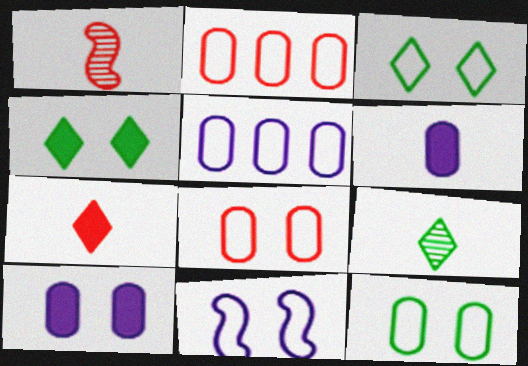[[1, 4, 5], 
[3, 8, 11]]